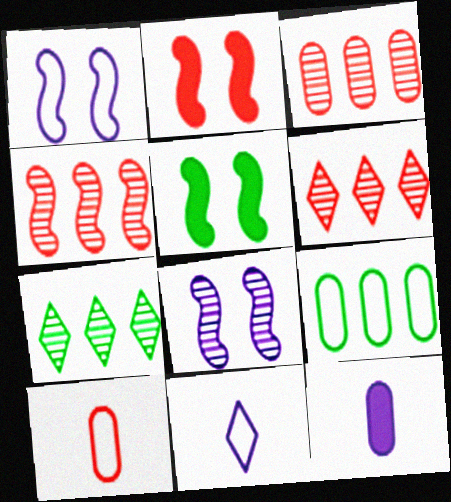[[2, 6, 10], 
[3, 4, 6], 
[3, 5, 11]]